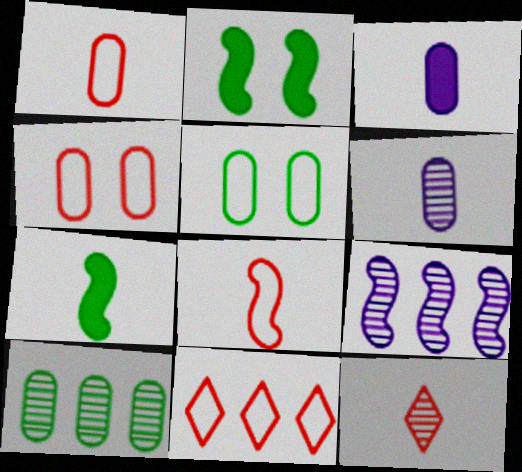[[2, 6, 11], 
[2, 8, 9], 
[3, 4, 10], 
[4, 8, 11]]